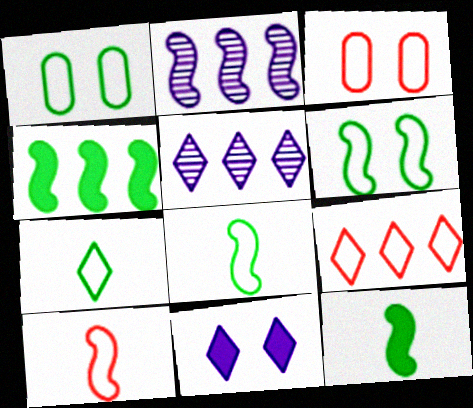[[3, 5, 12], 
[3, 9, 10]]